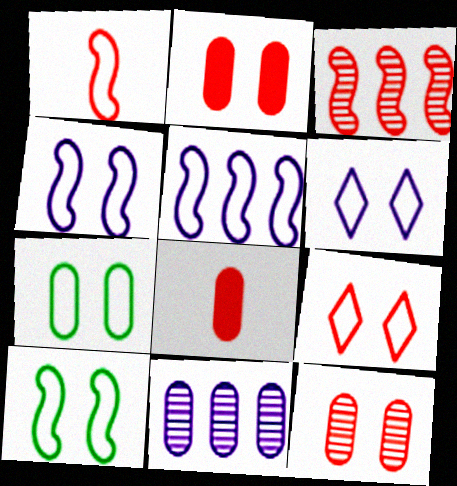[[1, 5, 10], 
[3, 8, 9], 
[4, 7, 9], 
[7, 8, 11]]